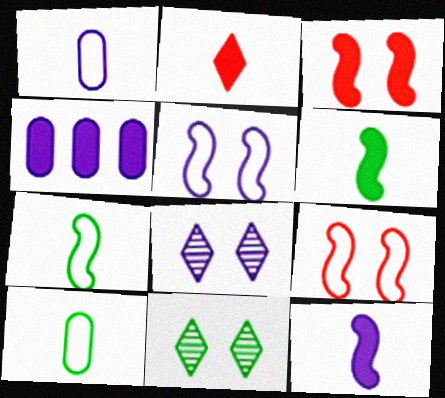[]